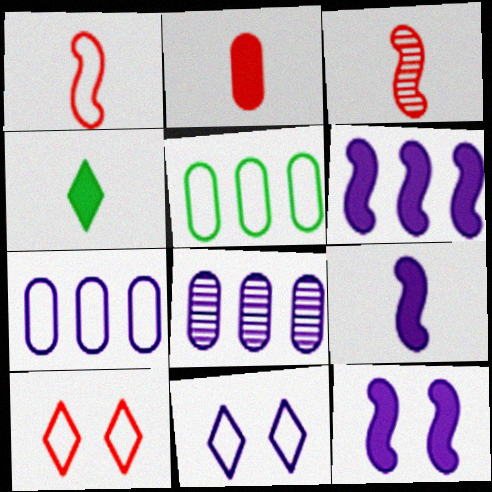[[1, 5, 11], 
[2, 4, 9], 
[6, 9, 12], 
[8, 9, 11]]